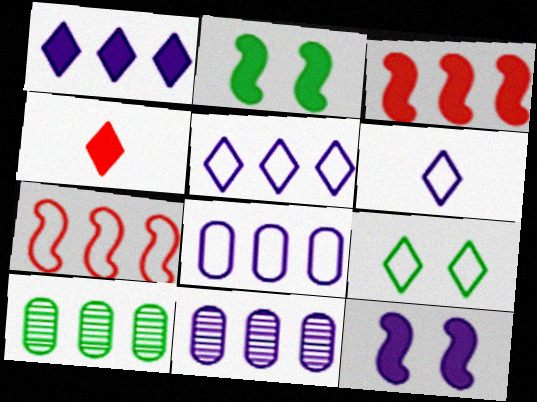[[1, 7, 10], 
[3, 5, 10], 
[6, 11, 12]]